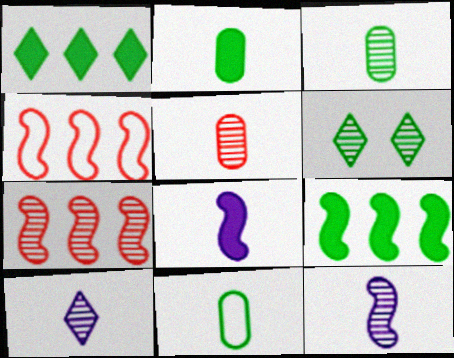[[2, 3, 11], 
[6, 9, 11]]